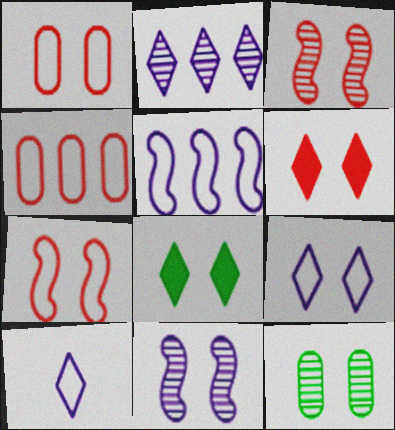[[1, 3, 6], 
[1, 8, 11]]